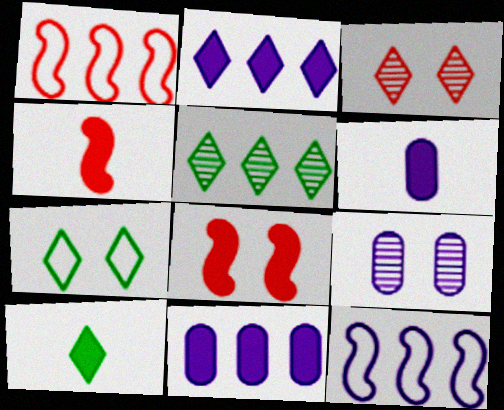[[1, 5, 11], 
[1, 9, 10], 
[4, 6, 10], 
[5, 7, 10], 
[7, 8, 9], 
[8, 10, 11]]